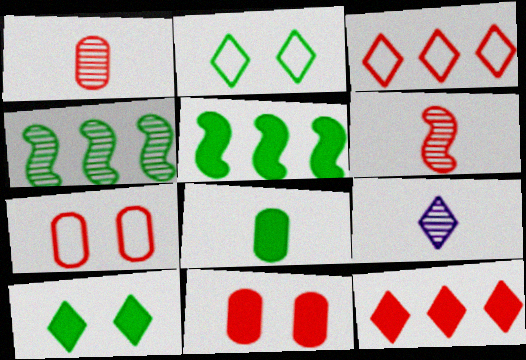[[2, 4, 8], 
[2, 9, 12], 
[3, 6, 11], 
[3, 9, 10], 
[5, 7, 9], 
[5, 8, 10], 
[6, 7, 12]]